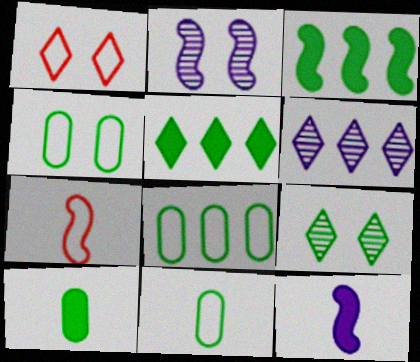[[2, 3, 7], 
[3, 9, 11], 
[4, 8, 11]]